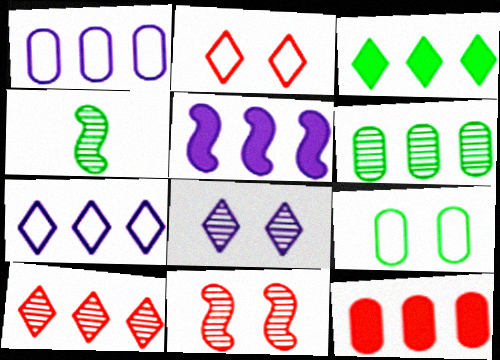[[1, 6, 12], 
[3, 4, 9], 
[3, 5, 12], 
[3, 7, 10]]